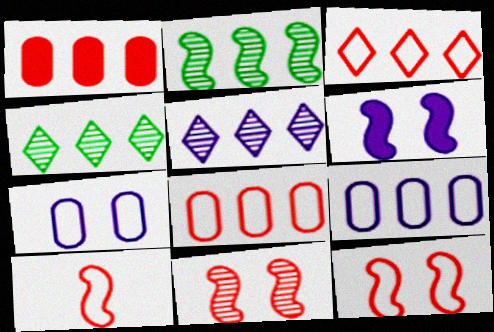[[2, 6, 10]]